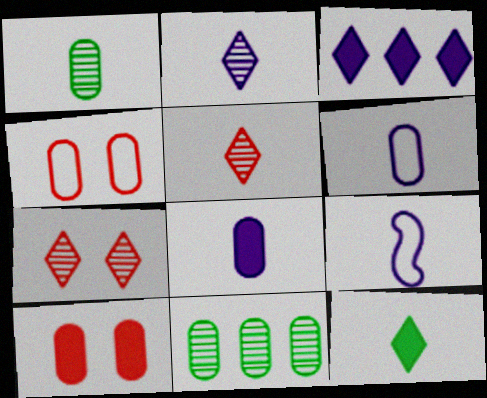[[2, 8, 9], 
[4, 8, 11], 
[6, 10, 11]]